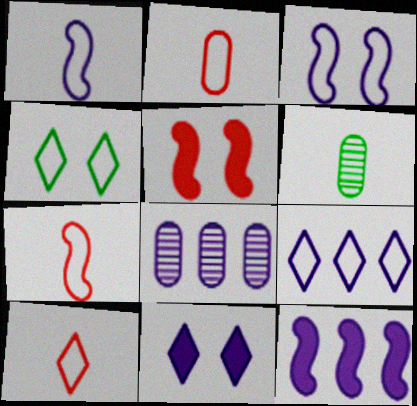[[1, 8, 11], 
[2, 7, 10], 
[4, 9, 10], 
[5, 6, 9], 
[8, 9, 12]]